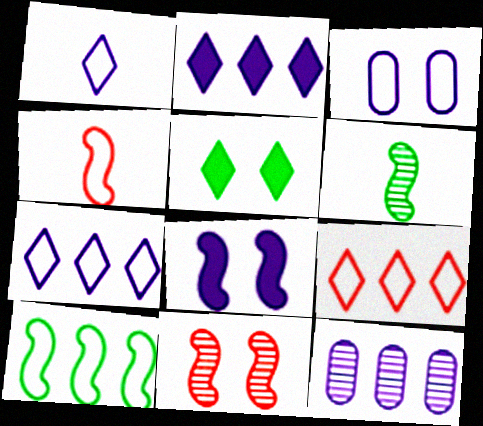[[1, 8, 12], 
[3, 5, 11], 
[4, 5, 12]]